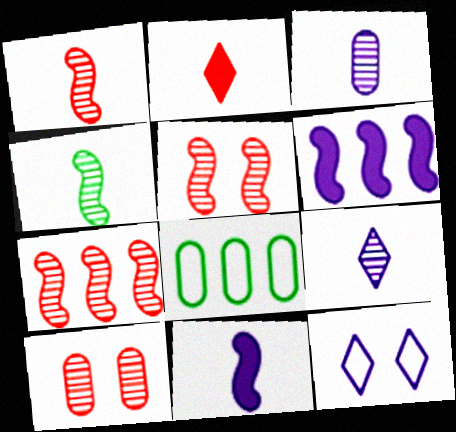[[1, 5, 7], 
[3, 6, 12]]